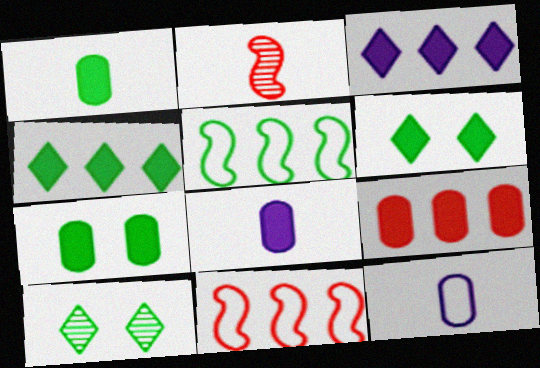[[1, 5, 10], 
[7, 8, 9], 
[8, 10, 11]]